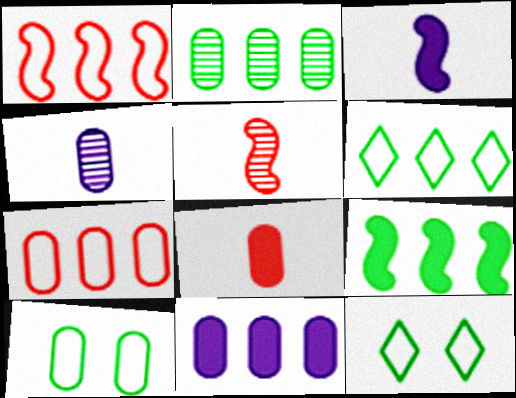[[2, 6, 9], 
[2, 7, 11], 
[5, 11, 12]]